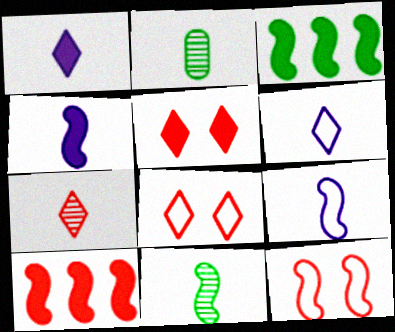[]